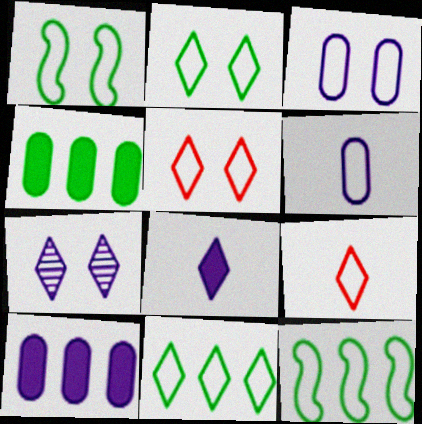[[1, 3, 5], 
[3, 9, 12], 
[5, 6, 12]]